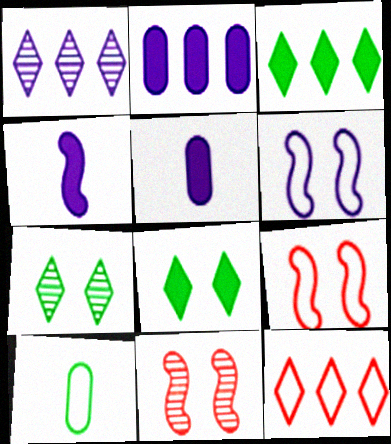[[1, 3, 12], 
[1, 5, 6], 
[6, 10, 12]]